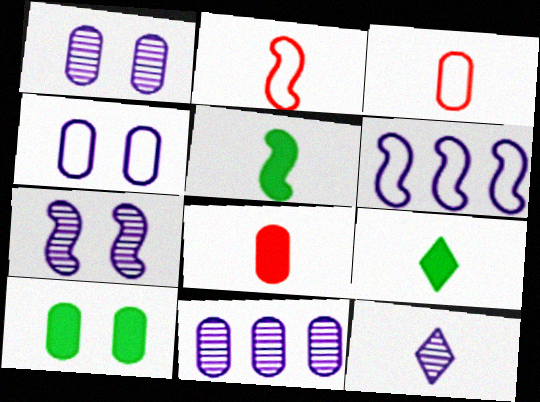[[3, 5, 12], 
[3, 10, 11], 
[7, 11, 12]]